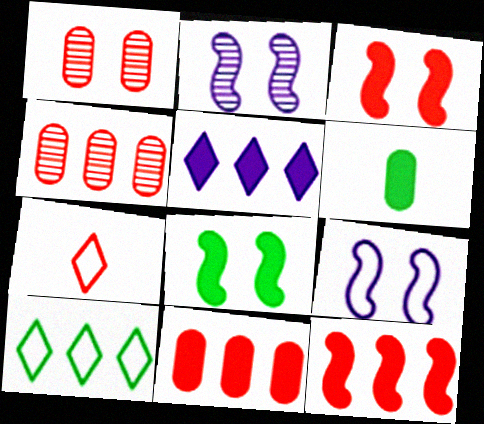[[1, 7, 12], 
[3, 4, 7], 
[3, 5, 6]]